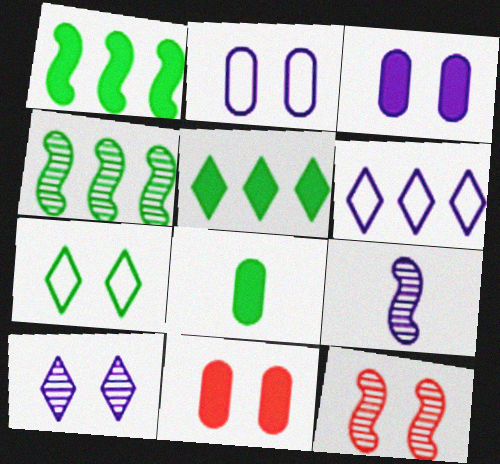[[3, 6, 9], 
[3, 7, 12], 
[4, 7, 8], 
[4, 9, 12], 
[6, 8, 12]]